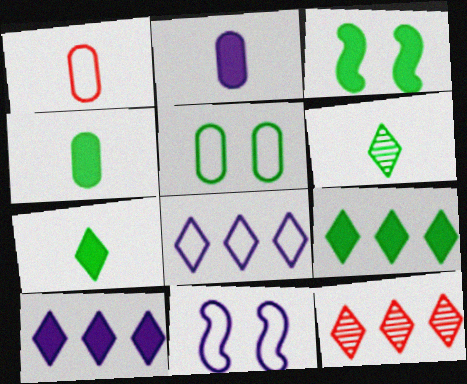[[3, 4, 9], 
[4, 11, 12], 
[8, 9, 12]]